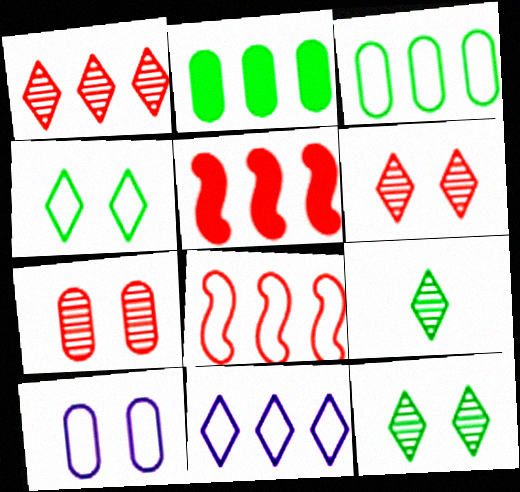[[3, 8, 11], 
[5, 9, 10]]